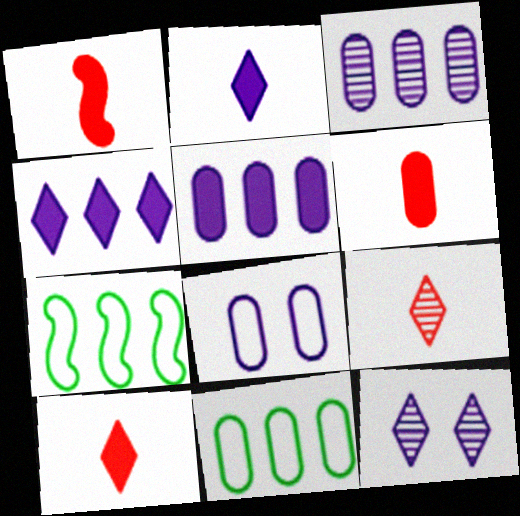[[1, 6, 10], 
[1, 11, 12], 
[6, 7, 12]]